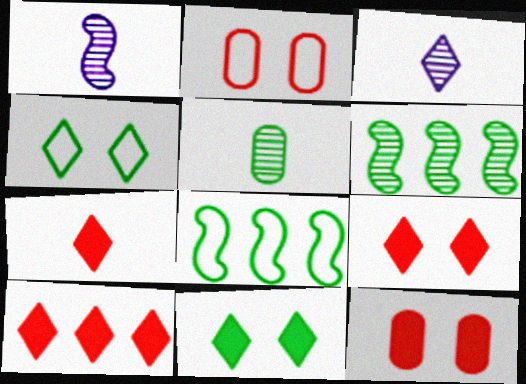[[3, 4, 10], 
[3, 8, 12], 
[5, 8, 11], 
[7, 9, 10]]